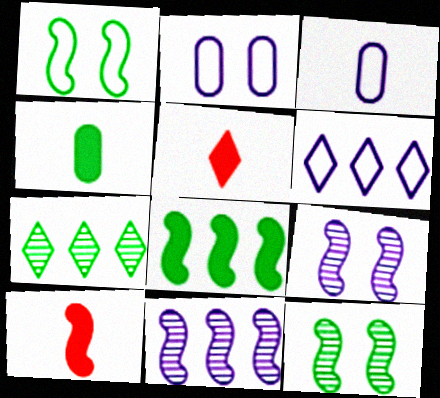[[1, 4, 7], 
[1, 10, 11], 
[2, 7, 10]]